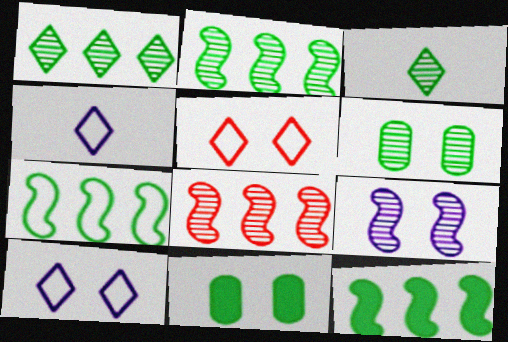[[2, 3, 6], 
[2, 7, 12], 
[3, 7, 11], 
[4, 8, 11], 
[5, 9, 11]]